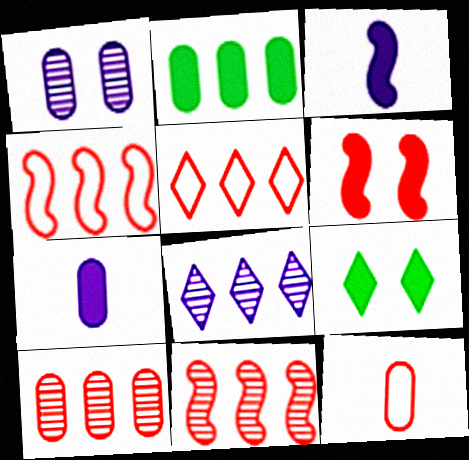[[1, 2, 12], 
[2, 4, 8]]